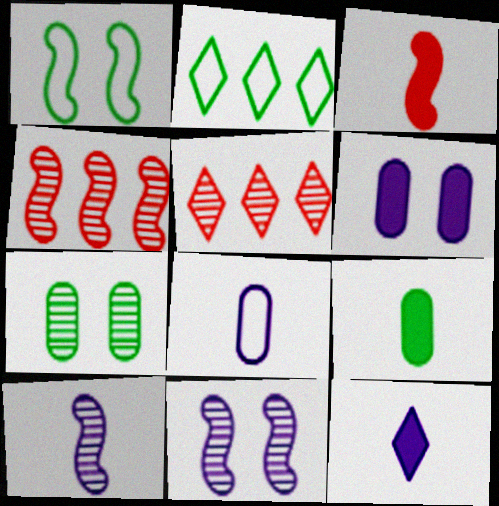[[3, 9, 12], 
[5, 7, 10], 
[8, 10, 12]]